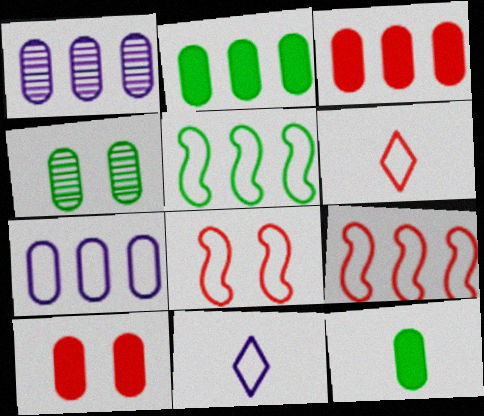[]